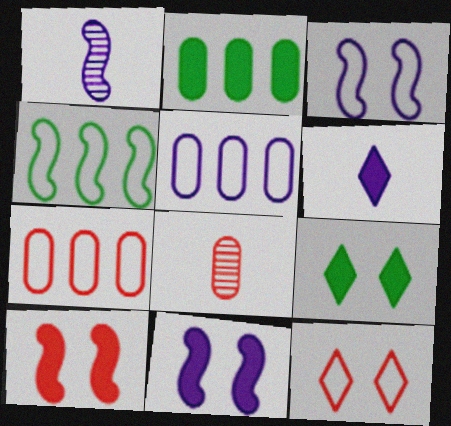[[1, 2, 12], 
[1, 4, 10], 
[1, 7, 9], 
[2, 6, 10]]